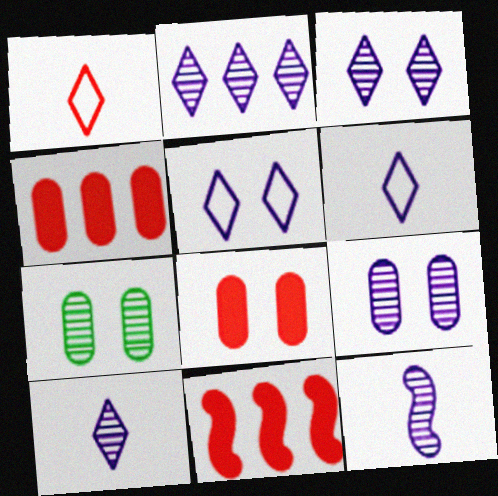[[2, 3, 10], 
[2, 9, 12], 
[6, 7, 11]]